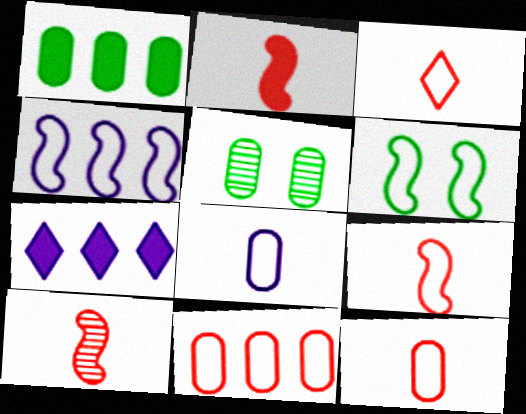[[2, 9, 10], 
[3, 9, 12], 
[4, 6, 9], 
[5, 7, 9]]